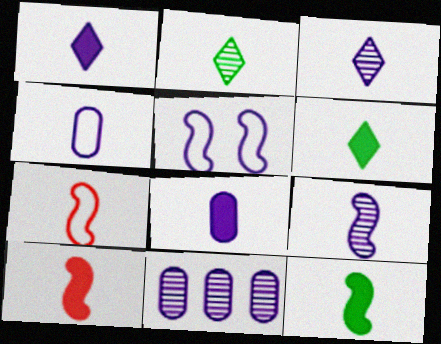[[1, 4, 9], 
[1, 5, 11], 
[2, 4, 10], 
[2, 7, 8], 
[6, 8, 10], 
[7, 9, 12]]